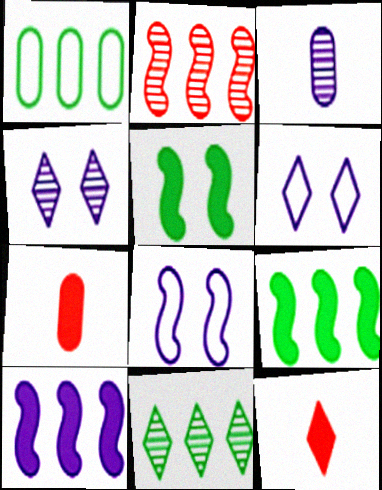[[1, 9, 11], 
[3, 6, 10], 
[6, 11, 12], 
[7, 8, 11]]